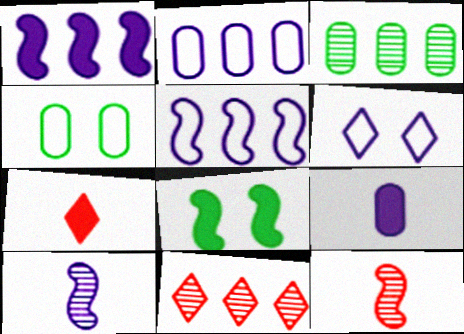[[5, 8, 12]]